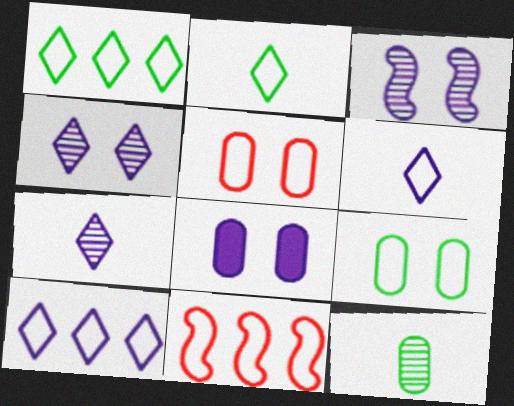[[6, 9, 11]]